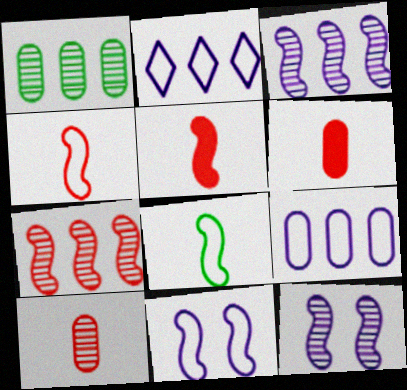[]